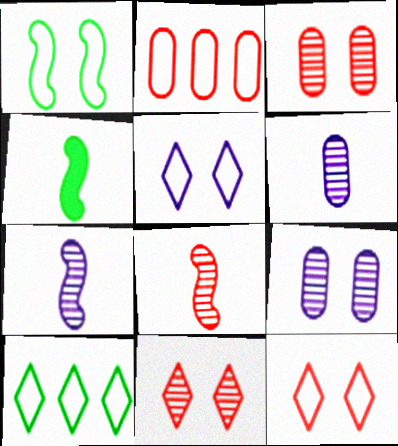[]